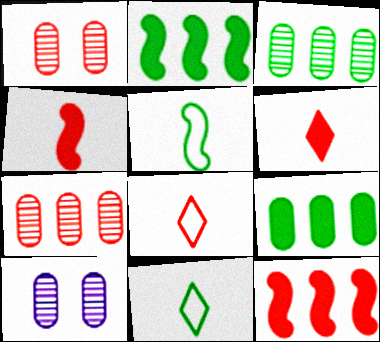[[1, 8, 12], 
[2, 8, 10], 
[10, 11, 12]]